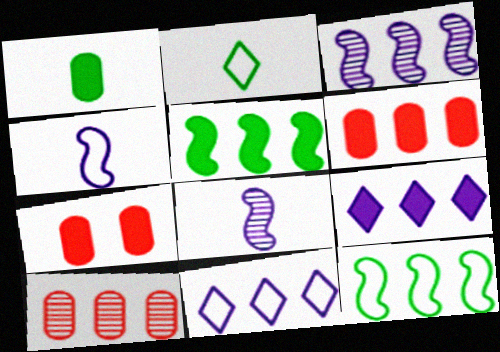[[2, 3, 7], 
[5, 6, 9], 
[5, 10, 11], 
[9, 10, 12]]